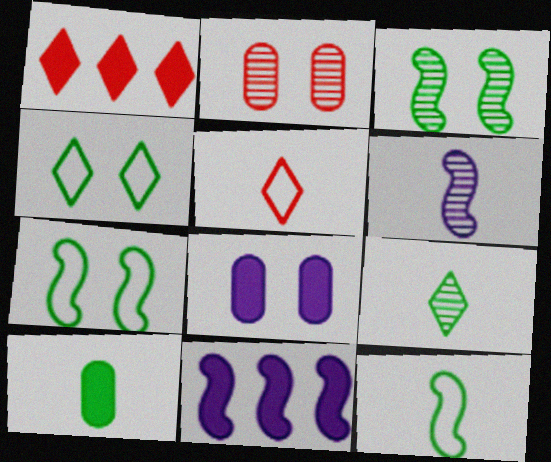[[5, 6, 10], 
[9, 10, 12]]